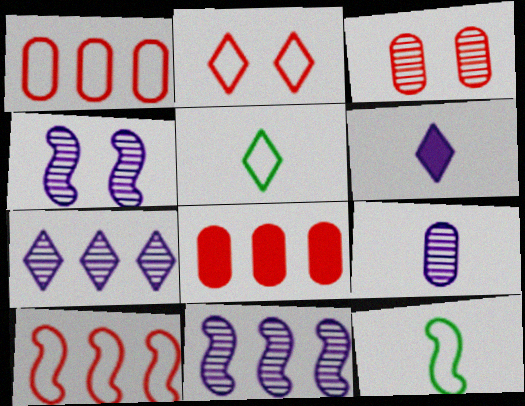[[4, 5, 8], 
[4, 7, 9]]